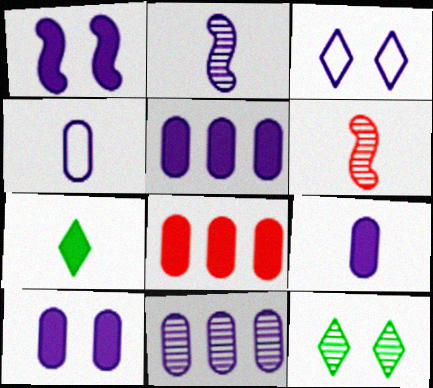[[1, 7, 8], 
[2, 3, 5], 
[4, 6, 7], 
[4, 10, 11], 
[5, 9, 10], 
[6, 11, 12]]